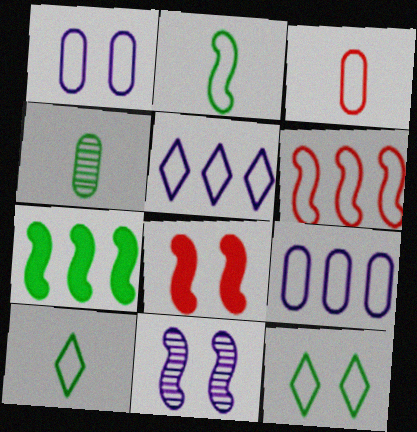[[1, 6, 10], 
[4, 5, 8], 
[4, 7, 12]]